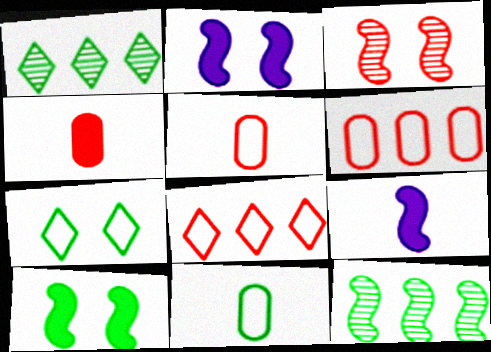[[1, 2, 5], 
[1, 10, 11], 
[3, 4, 8]]